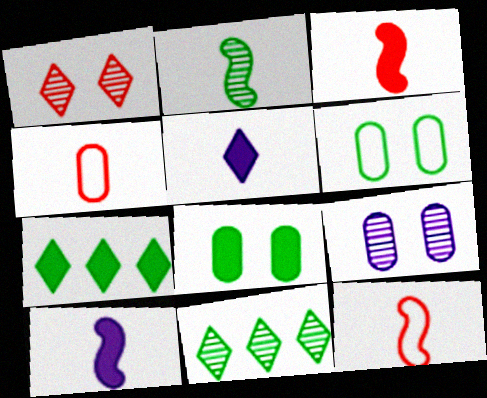[[2, 4, 5], 
[2, 6, 7], 
[2, 10, 12], 
[7, 9, 12]]